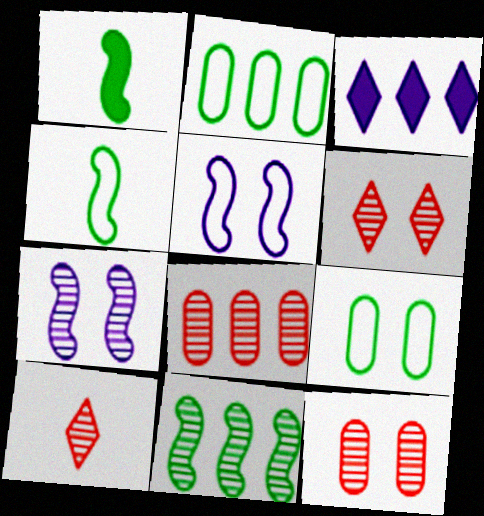[[3, 4, 12]]